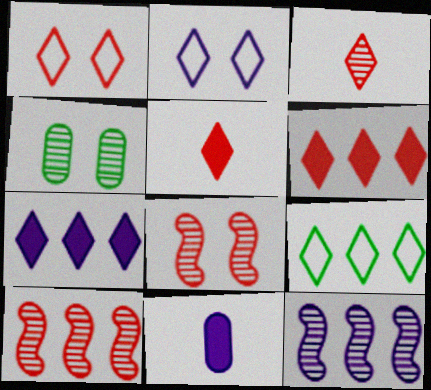[[1, 3, 6], 
[2, 11, 12], 
[3, 4, 12], 
[8, 9, 11]]